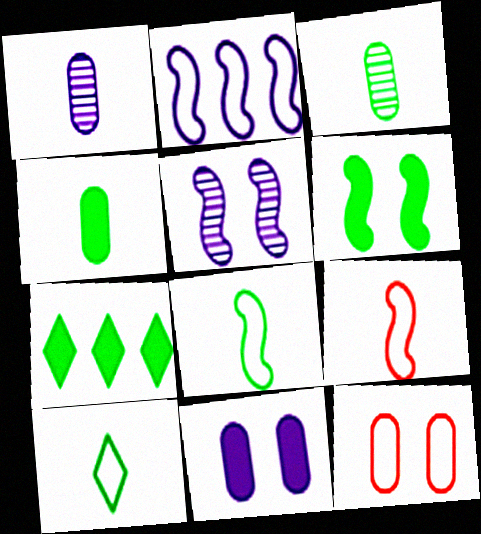[[2, 10, 12], 
[4, 6, 7]]